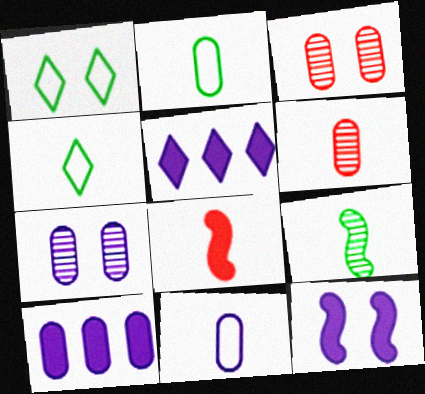[[1, 3, 12], 
[2, 3, 10], 
[7, 10, 11]]